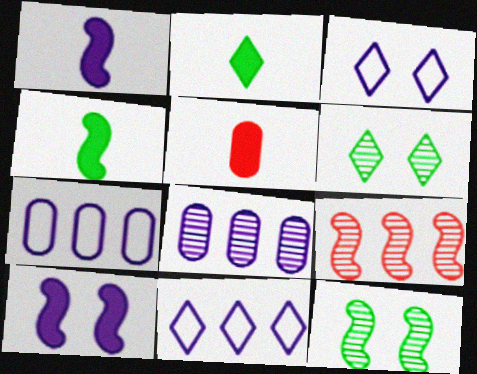[[1, 2, 5], 
[1, 3, 8], 
[5, 11, 12]]